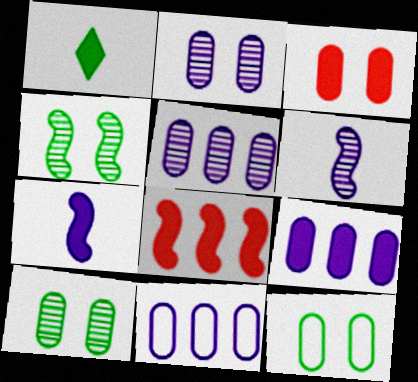[[2, 3, 12], 
[5, 9, 11]]